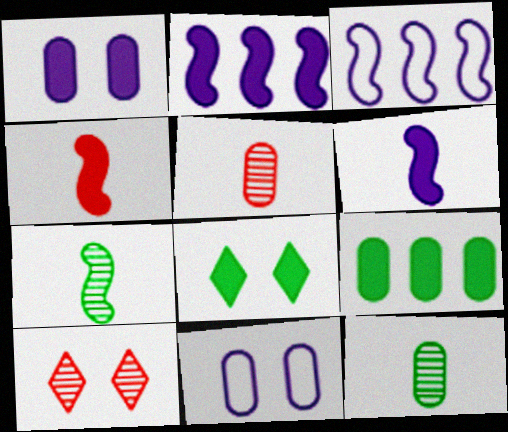[[3, 5, 8], 
[5, 9, 11]]